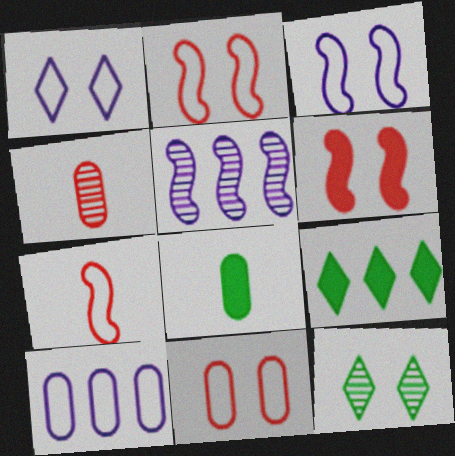[[3, 4, 9], 
[4, 5, 12]]